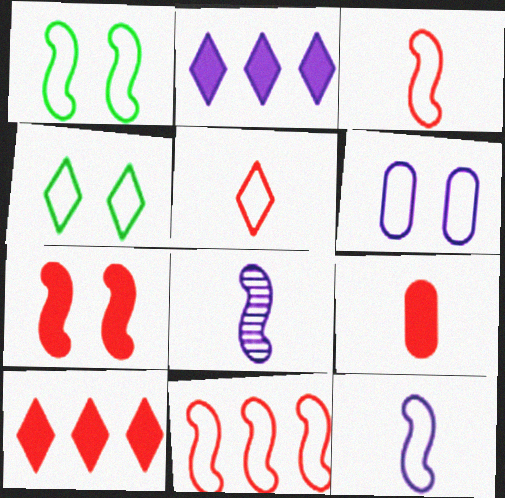[[1, 11, 12], 
[2, 6, 8], 
[7, 9, 10]]